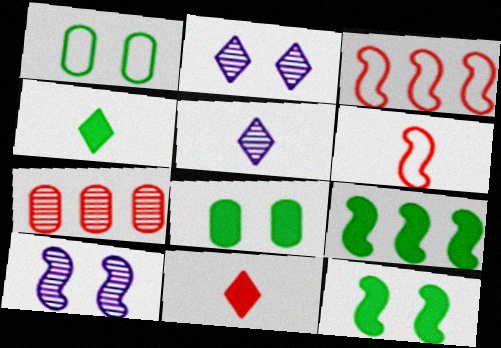[[3, 5, 8], 
[4, 8, 9], 
[6, 9, 10]]